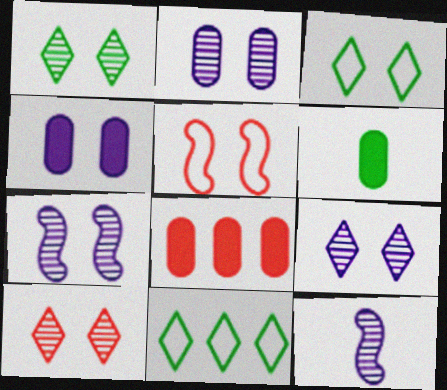[[1, 4, 5], 
[1, 9, 10], 
[2, 7, 9], 
[3, 8, 12], 
[4, 6, 8]]